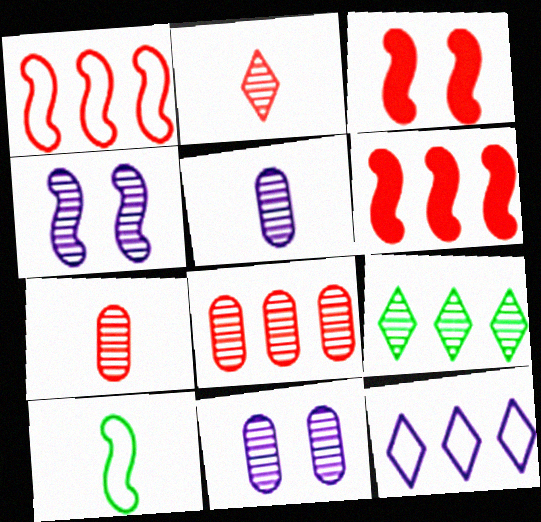[[4, 6, 10], 
[4, 7, 9]]